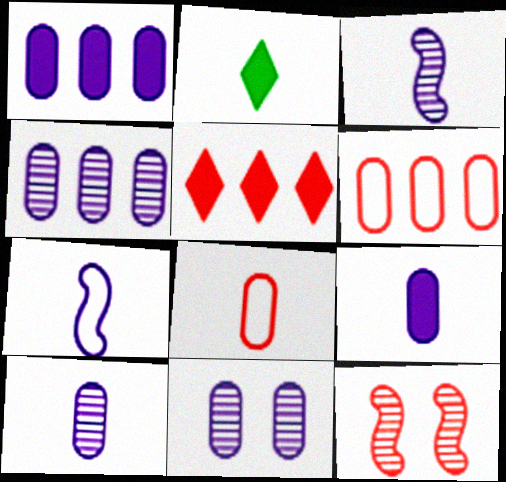[[2, 3, 8], 
[4, 10, 11], 
[5, 8, 12]]